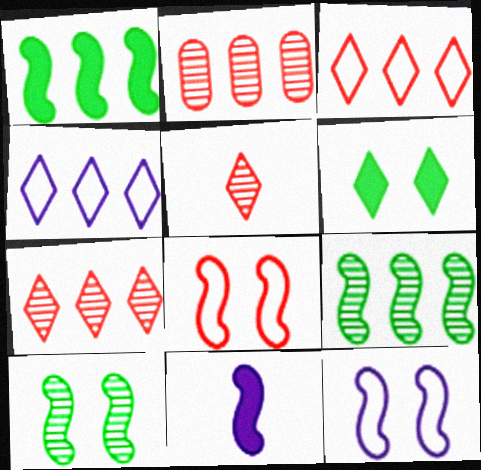[[1, 2, 4], 
[4, 5, 6], 
[8, 9, 11]]